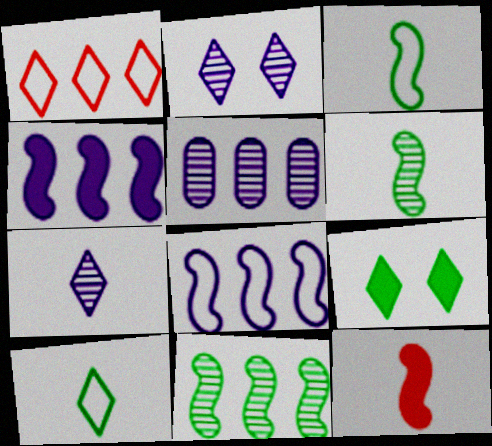[[1, 7, 9]]